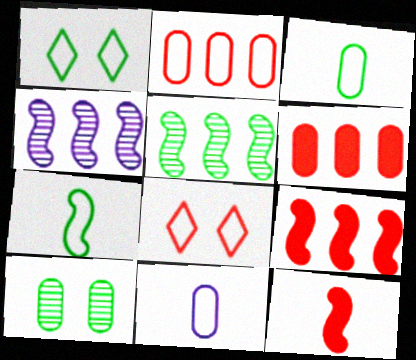[[6, 10, 11]]